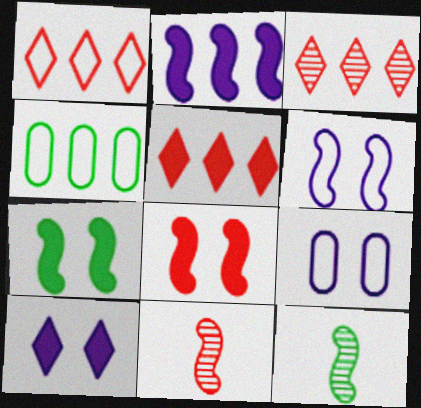[[1, 3, 5], 
[2, 3, 4], 
[4, 10, 11], 
[5, 9, 12]]